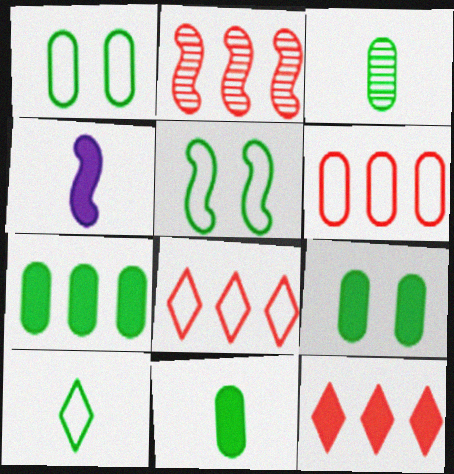[[1, 3, 7], 
[2, 4, 5], 
[2, 6, 12], 
[4, 9, 12], 
[7, 9, 11]]